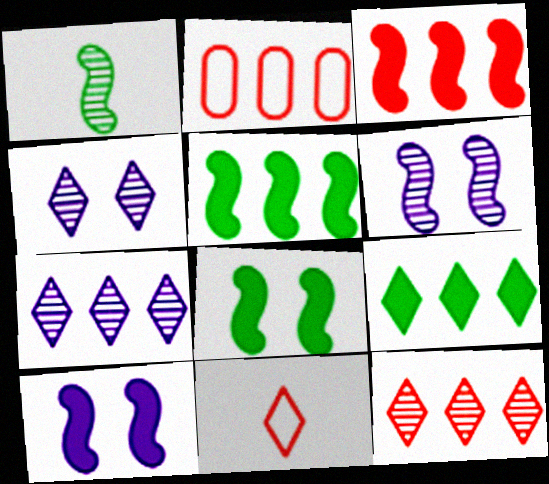[[2, 3, 12], 
[2, 5, 7], 
[4, 9, 11]]